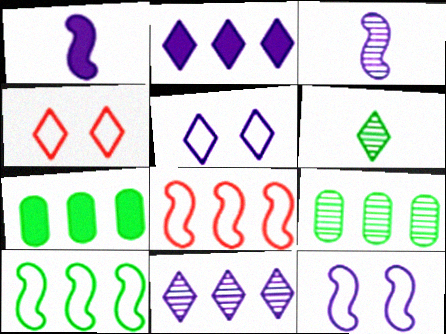[[1, 4, 9], 
[2, 4, 6], 
[2, 8, 9], 
[3, 4, 7], 
[7, 8, 11]]